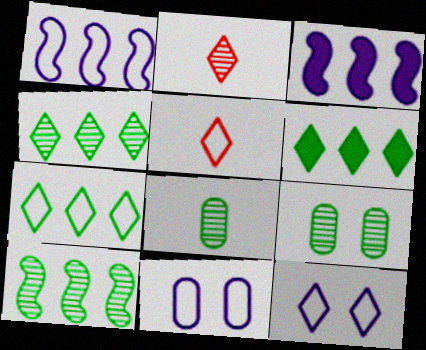[[2, 6, 12], 
[3, 5, 9], 
[4, 6, 7], 
[5, 7, 12]]